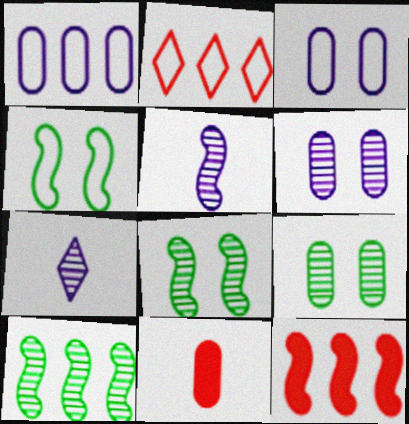[[1, 9, 11], 
[4, 5, 12]]